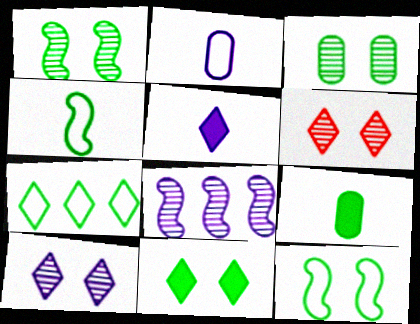[[1, 7, 9], 
[3, 11, 12], 
[5, 6, 7]]